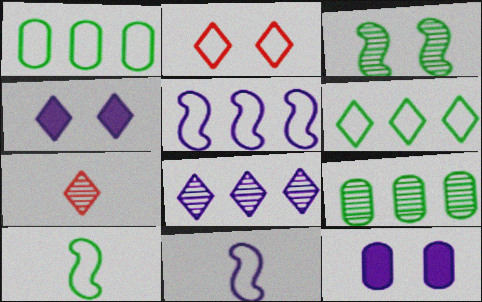[[1, 2, 11], 
[2, 3, 12], 
[4, 6, 7], 
[8, 11, 12]]